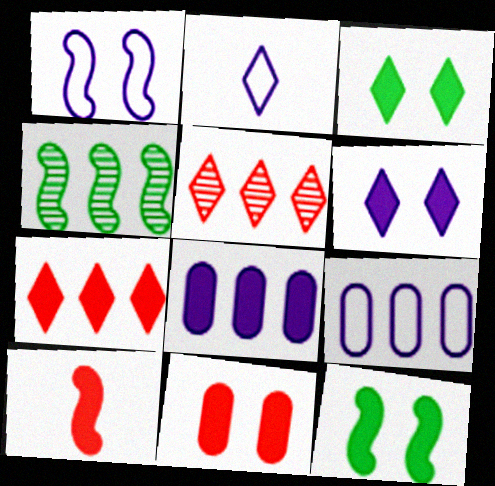[[1, 2, 9], 
[1, 4, 10], 
[2, 3, 5], 
[2, 4, 11], 
[3, 8, 10], 
[4, 7, 9], 
[6, 11, 12], 
[7, 10, 11]]